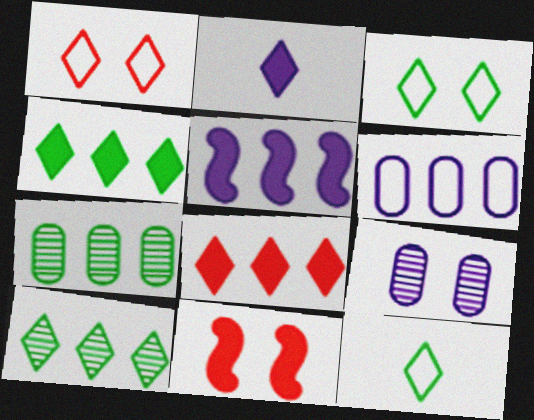[[1, 2, 10], 
[3, 9, 11]]